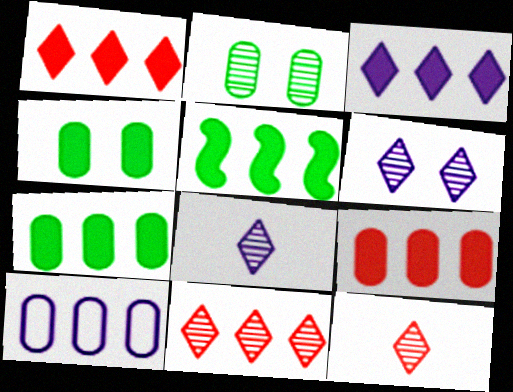[[3, 5, 9], 
[5, 10, 11]]